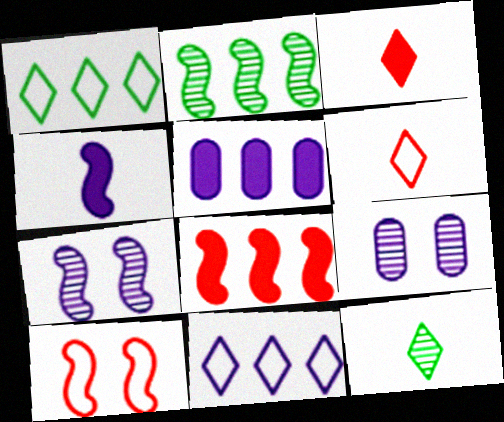[[2, 4, 10], 
[4, 9, 11], 
[5, 10, 12]]